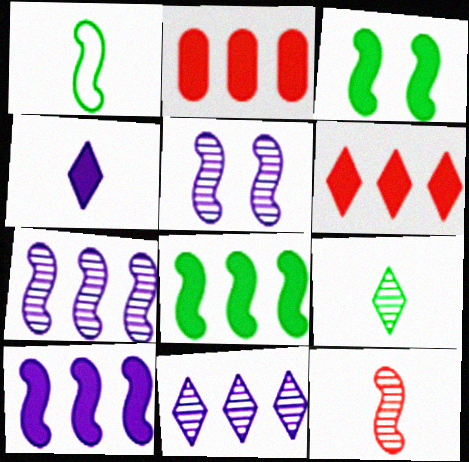[[2, 3, 4]]